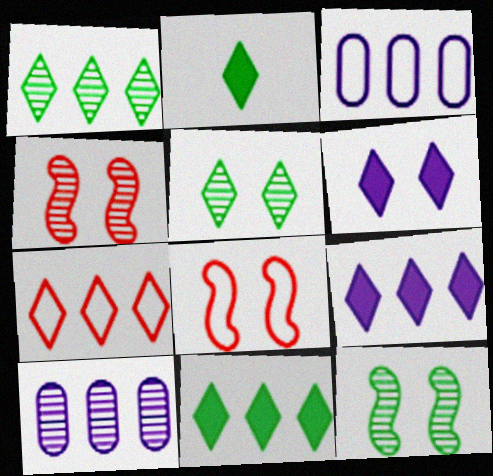[[1, 7, 9], 
[2, 3, 4], 
[2, 8, 10]]